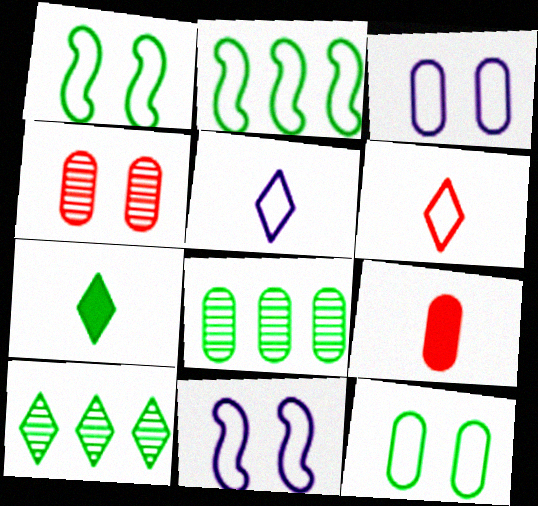[[1, 7, 8], 
[2, 3, 6], 
[3, 8, 9], 
[9, 10, 11]]